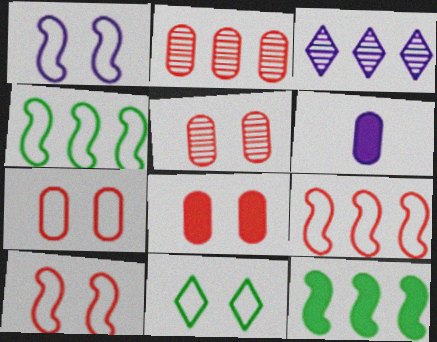[[1, 3, 6], 
[1, 7, 11], 
[5, 7, 8]]